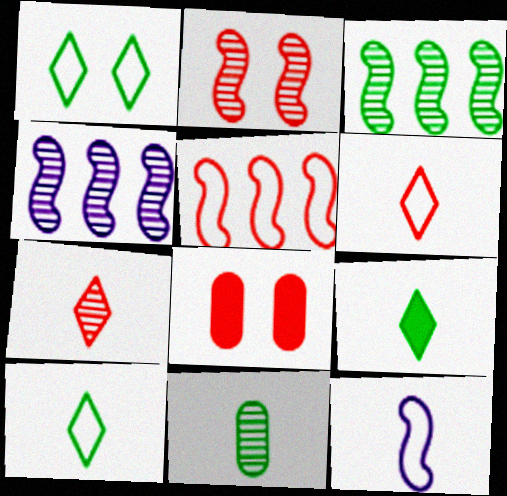[[4, 8, 10], 
[5, 7, 8]]